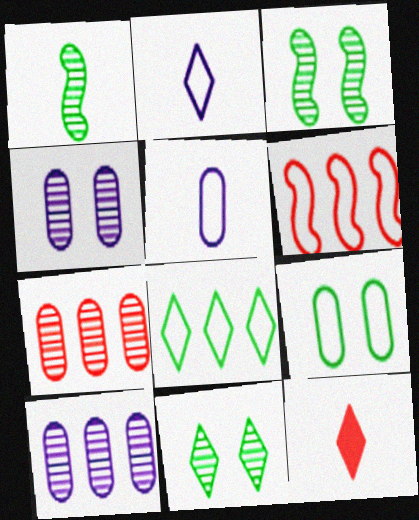[[1, 5, 12], 
[2, 6, 9]]